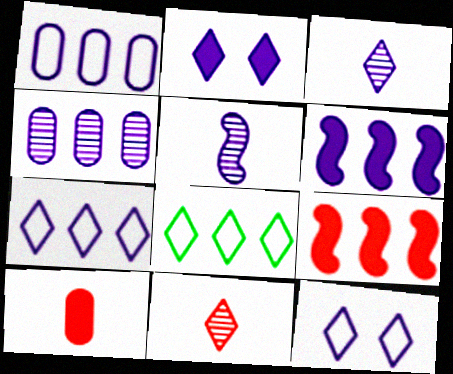[[1, 2, 5], 
[2, 3, 7], 
[2, 8, 11], 
[4, 6, 7], 
[4, 8, 9]]